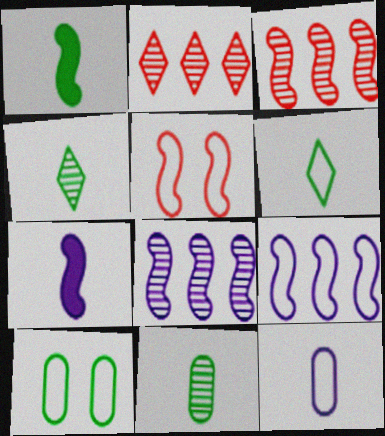[[1, 5, 8], 
[1, 6, 11], 
[2, 7, 10]]